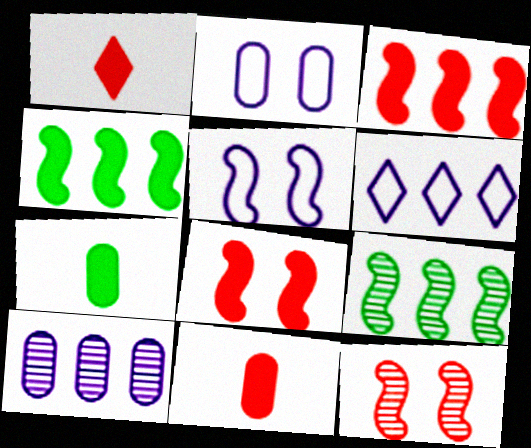[[1, 2, 9], 
[6, 7, 12]]